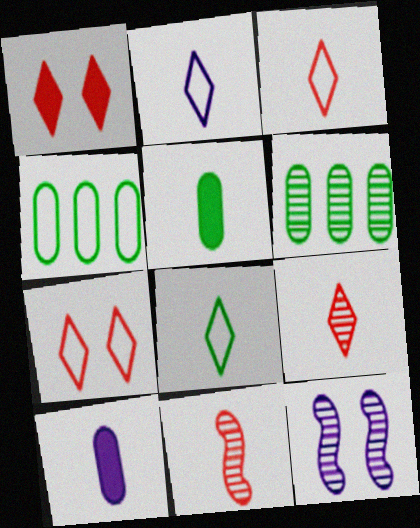[[2, 3, 8], 
[2, 5, 11], 
[6, 9, 12], 
[8, 10, 11]]